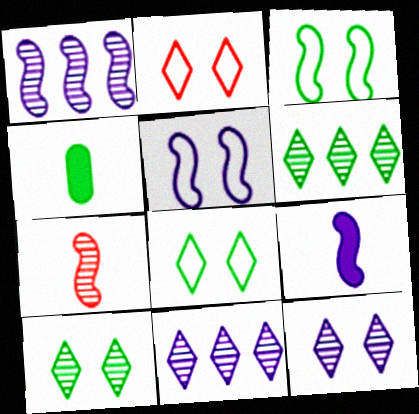[[1, 2, 4], 
[1, 5, 9], 
[3, 4, 6]]